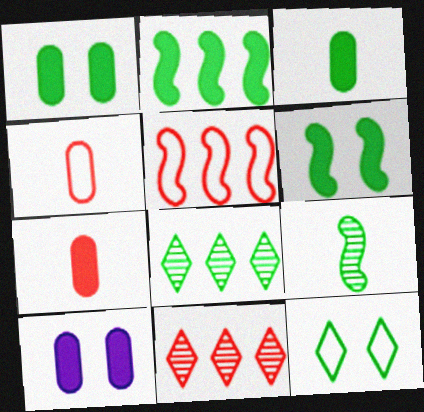[]